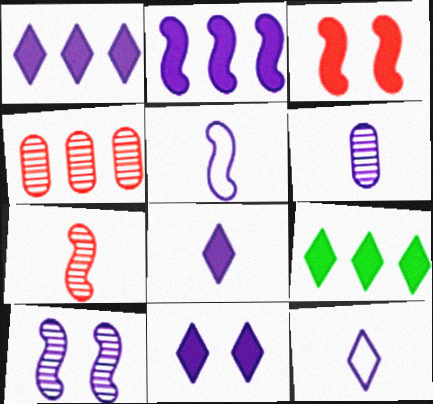[[1, 8, 11], 
[2, 5, 10], 
[5, 6, 8]]